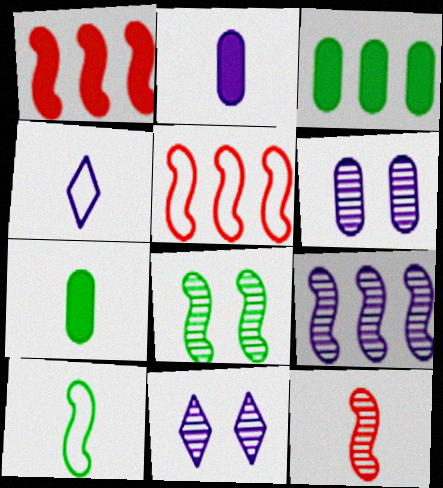[[4, 7, 12], 
[5, 7, 11], 
[8, 9, 12]]